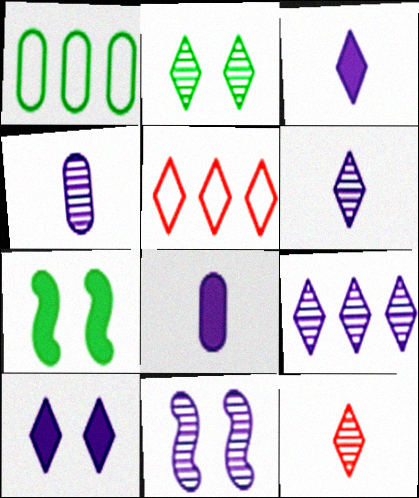[[2, 3, 5], 
[2, 9, 12], 
[4, 5, 7], 
[4, 9, 11]]